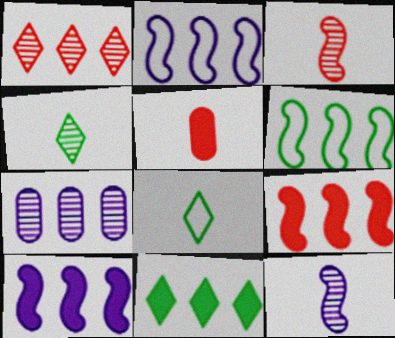[[5, 8, 12]]